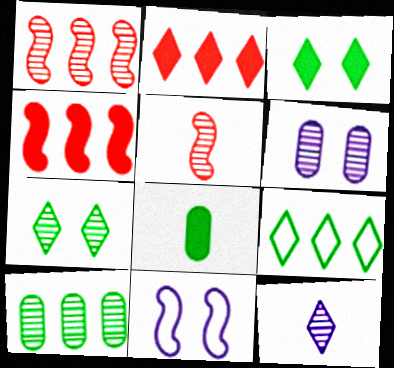[]